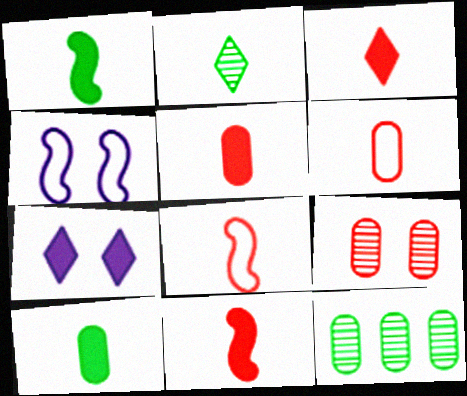[[3, 4, 12], 
[3, 5, 11], 
[7, 8, 12]]